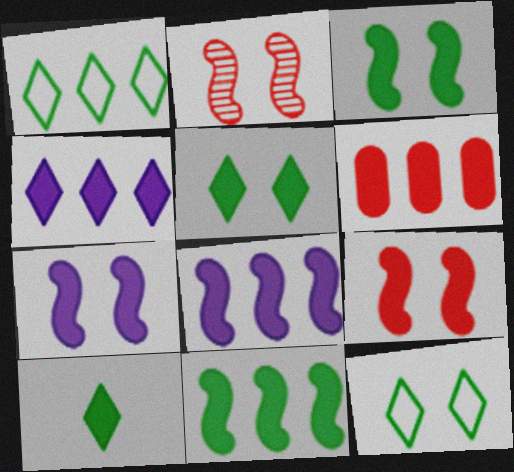[[3, 7, 9], 
[4, 6, 11], 
[6, 7, 10]]